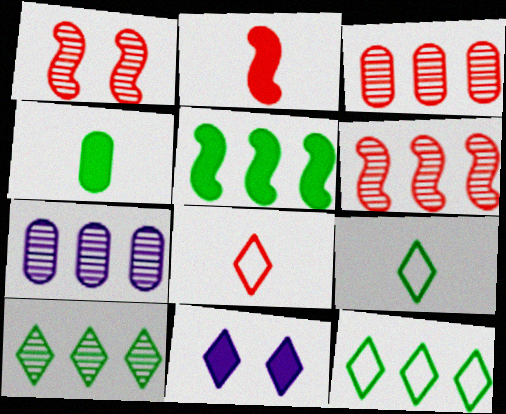[[6, 7, 10], 
[8, 10, 11]]